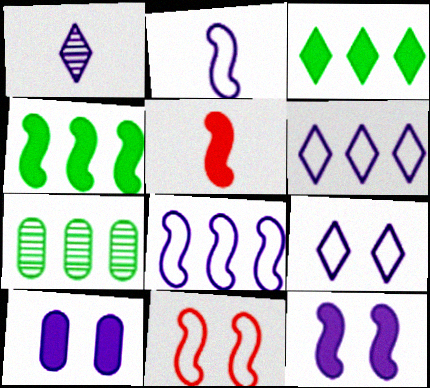[[1, 8, 10], 
[3, 5, 10], 
[4, 5, 12], 
[5, 7, 9]]